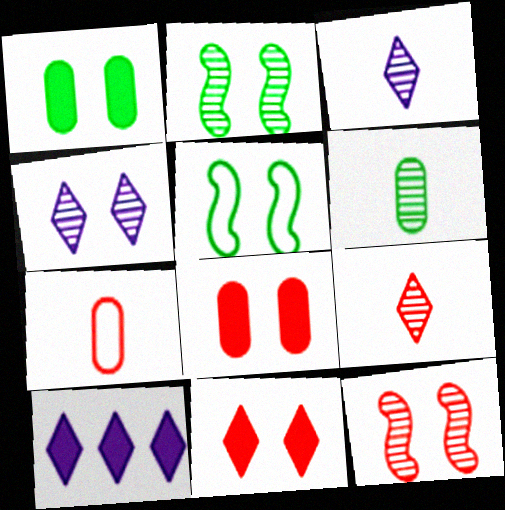[[2, 7, 10], 
[4, 5, 8]]